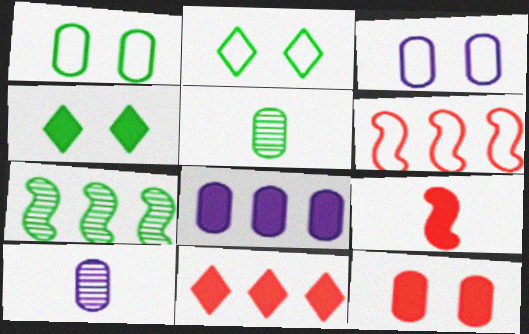[[3, 8, 10], 
[4, 6, 10], 
[4, 8, 9], 
[9, 11, 12]]